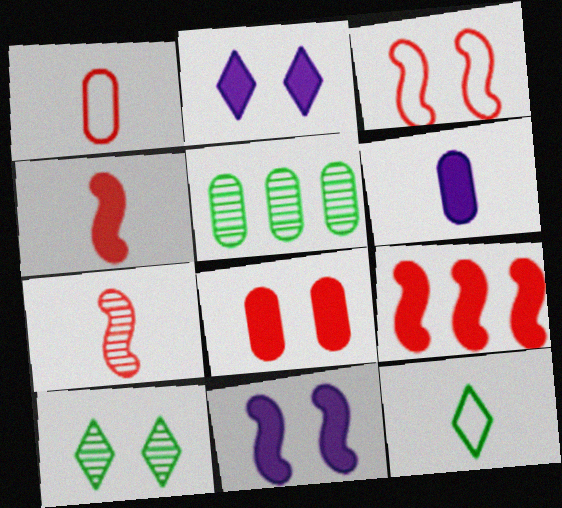[[3, 7, 9], 
[6, 7, 12]]